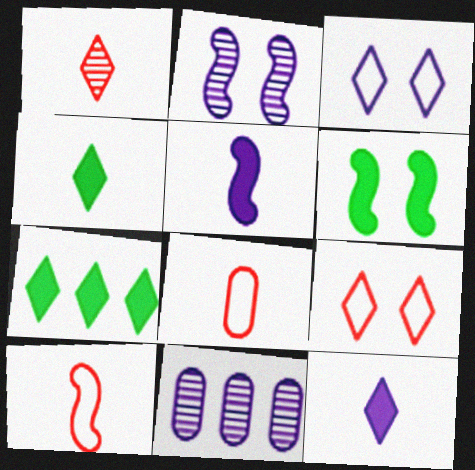[[1, 3, 7], 
[2, 7, 8], 
[3, 5, 11]]